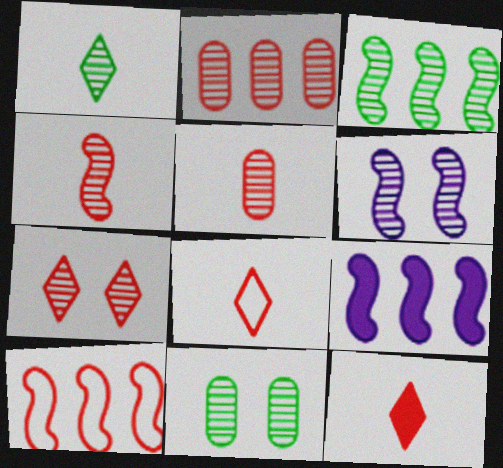[[1, 2, 6], 
[1, 3, 11], 
[2, 4, 7], 
[3, 4, 6], 
[3, 9, 10], 
[6, 7, 11], 
[8, 9, 11]]